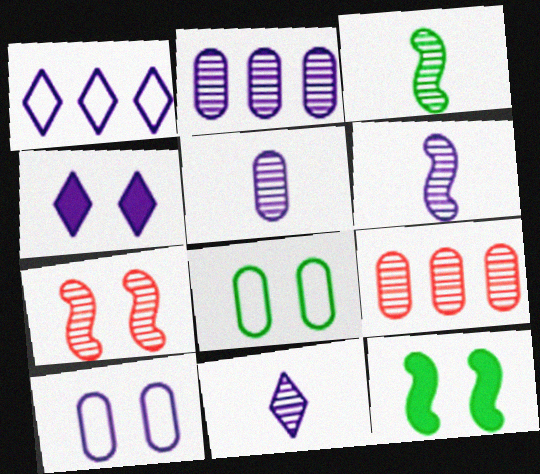[[1, 4, 11], 
[4, 7, 8], 
[5, 6, 11]]